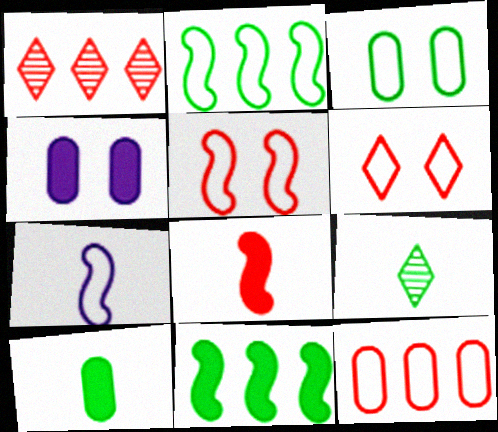[[2, 5, 7], 
[3, 9, 11]]